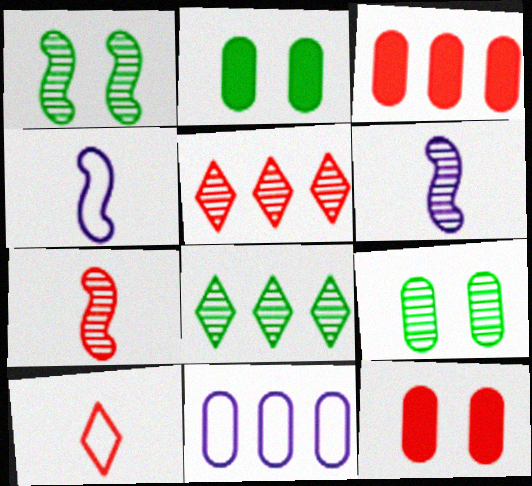[[2, 4, 5], 
[4, 8, 12], 
[5, 6, 9]]